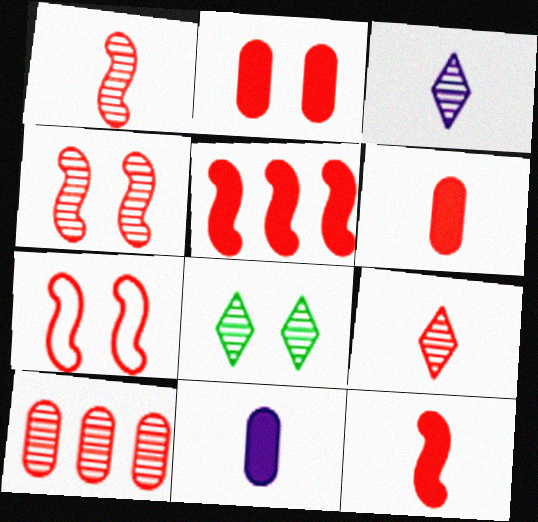[[1, 5, 7], 
[4, 9, 10]]